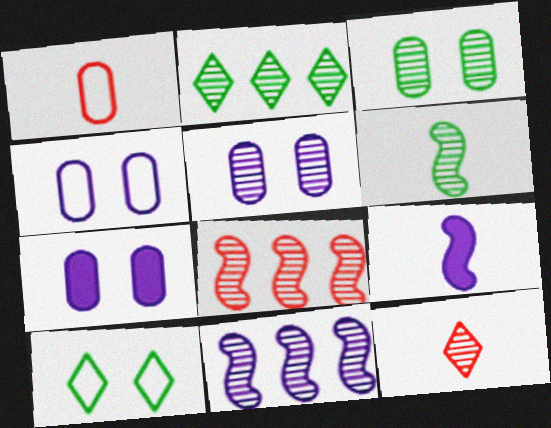[[2, 3, 6], 
[3, 11, 12], 
[4, 5, 7]]